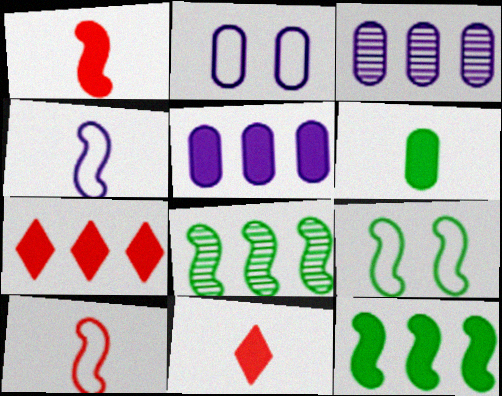[[2, 8, 11], 
[3, 9, 11], 
[5, 7, 12]]